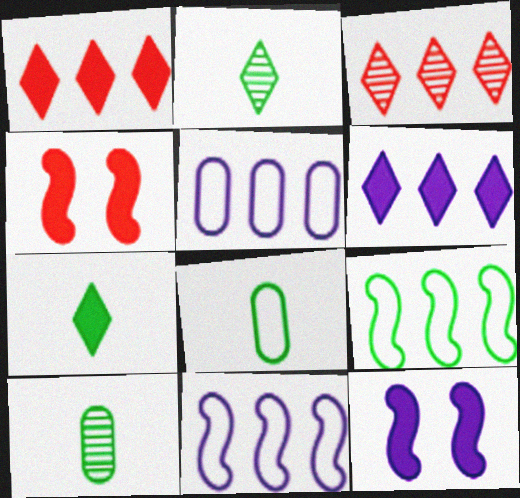[[2, 4, 5], 
[3, 8, 12]]